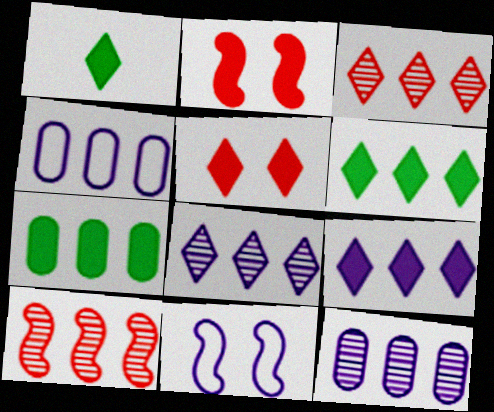[[1, 5, 9], 
[4, 6, 10]]